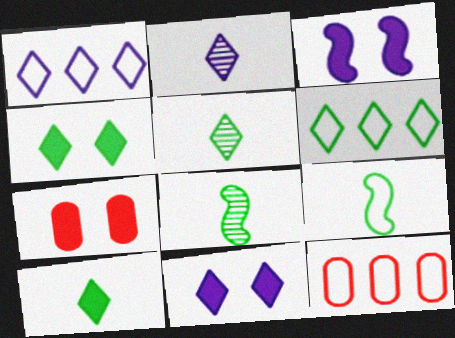[[1, 2, 11], 
[1, 7, 8], 
[3, 4, 7], 
[3, 5, 12], 
[4, 5, 6], 
[8, 11, 12]]